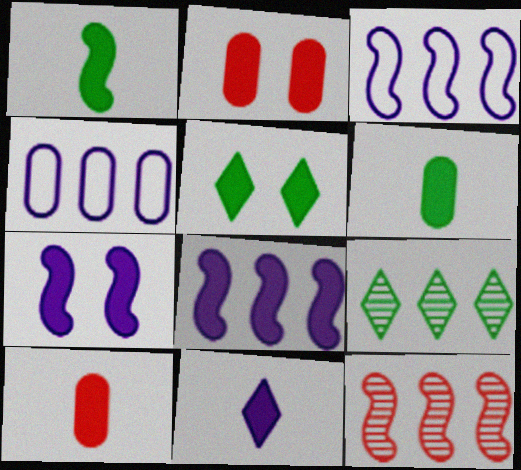[[1, 10, 11], 
[2, 5, 7], 
[5, 8, 10]]